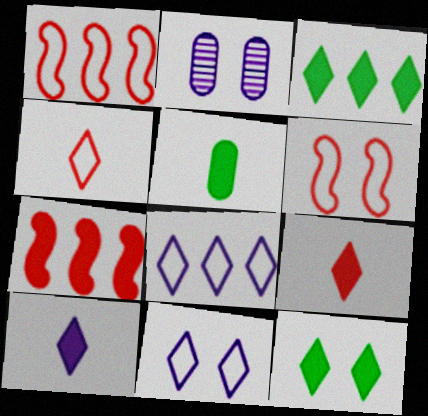[[2, 6, 12]]